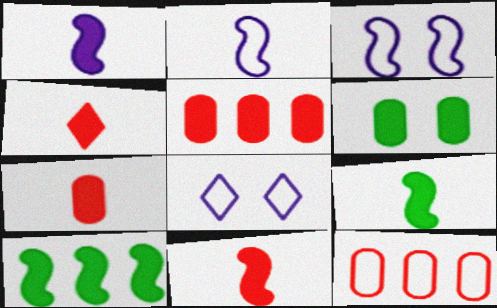[[1, 9, 11], 
[4, 7, 11]]